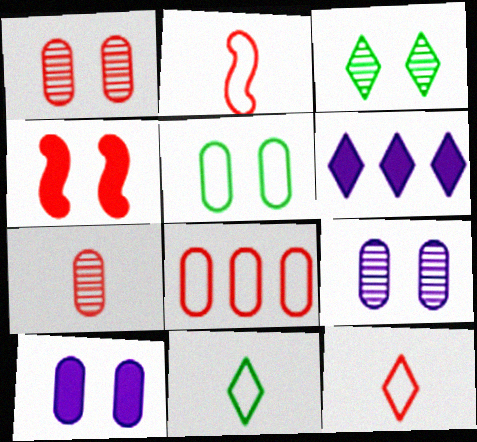[[1, 5, 10], 
[3, 6, 12]]